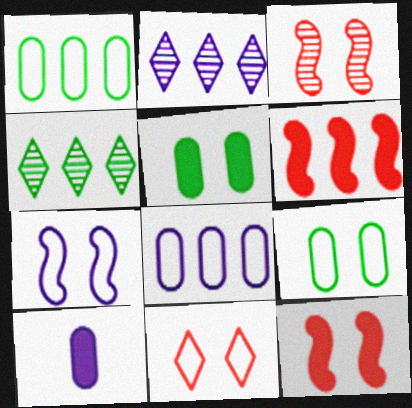[[1, 2, 6], 
[2, 7, 10], 
[4, 6, 8], 
[7, 9, 11]]